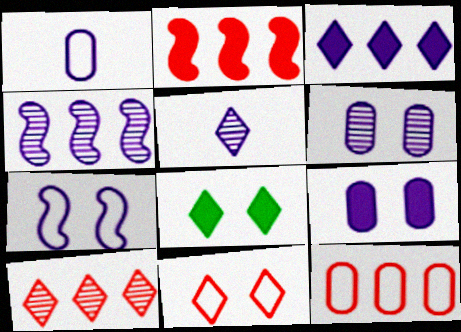[[2, 10, 12], 
[4, 5, 6]]